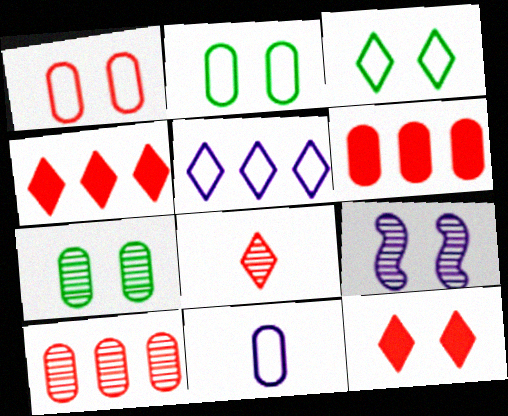[[2, 9, 12], 
[6, 7, 11]]